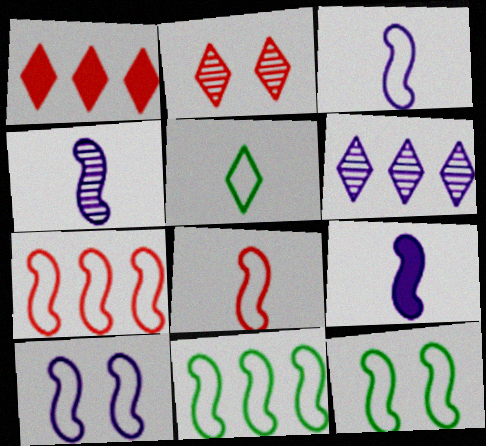[[3, 4, 9], 
[3, 7, 12], 
[8, 10, 11]]